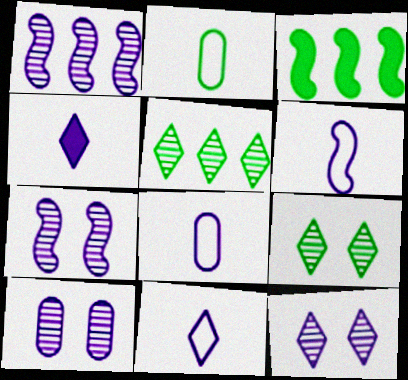[[2, 3, 9], 
[6, 8, 11], 
[7, 10, 12]]